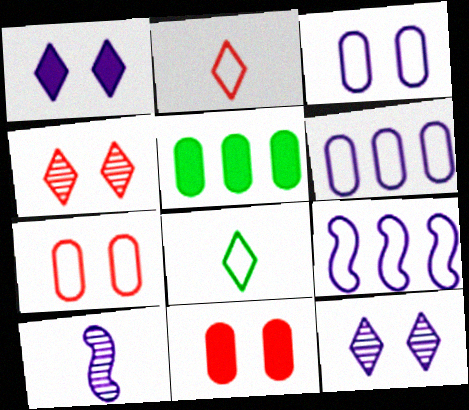[[1, 6, 10], 
[7, 8, 9]]